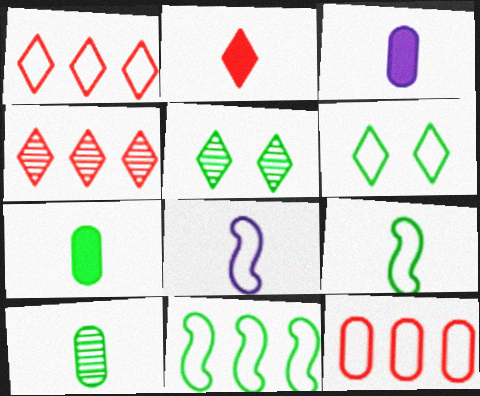[[2, 8, 10], 
[5, 7, 11], 
[6, 8, 12]]